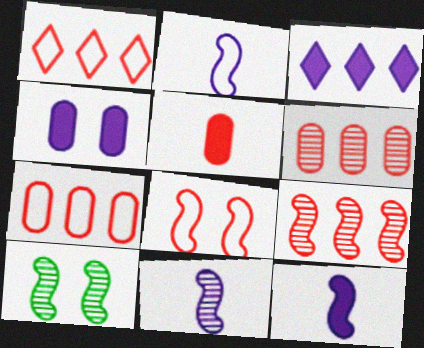[[2, 11, 12], 
[3, 4, 12], 
[9, 10, 11]]